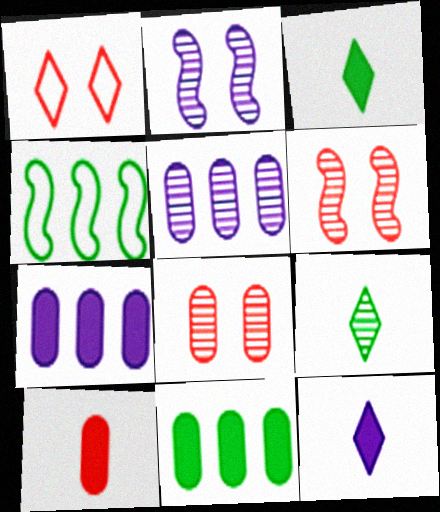[[4, 8, 12], 
[5, 6, 9]]